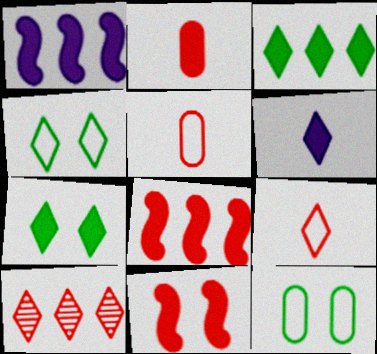[[1, 2, 7], 
[4, 6, 10], 
[5, 10, 11]]